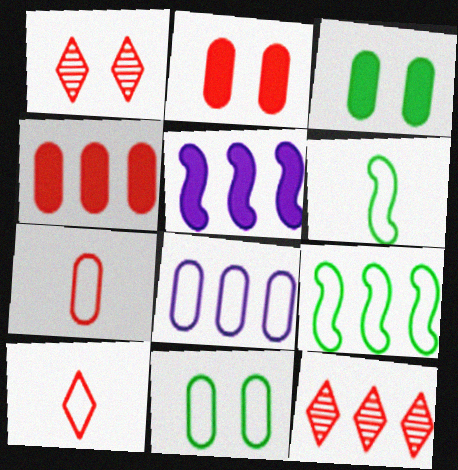[[7, 8, 11]]